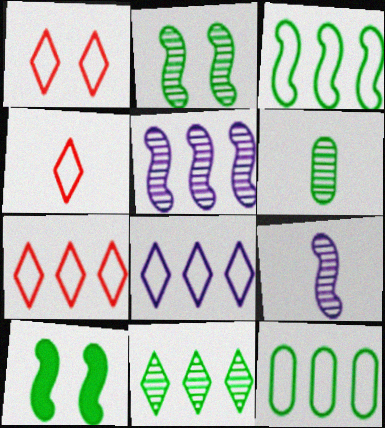[[1, 4, 7], 
[2, 6, 11]]